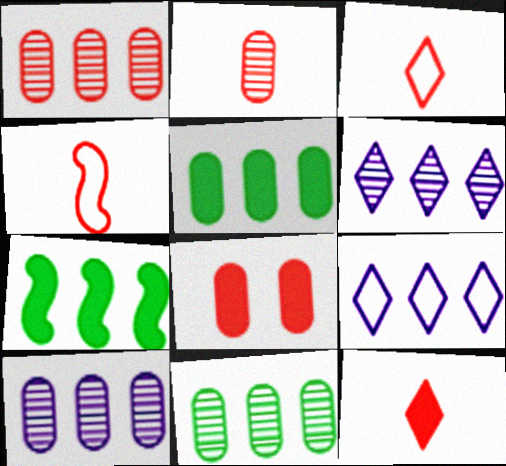[[1, 7, 9], 
[1, 10, 11], 
[2, 4, 12]]